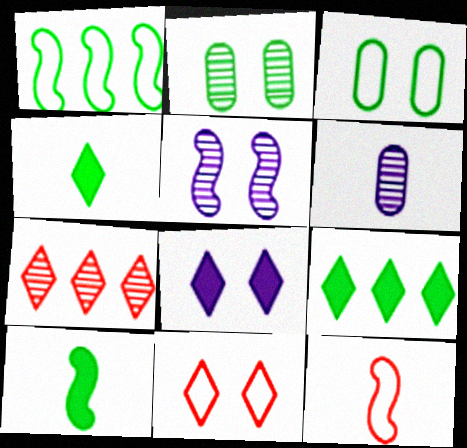[[1, 2, 4], 
[4, 6, 12]]